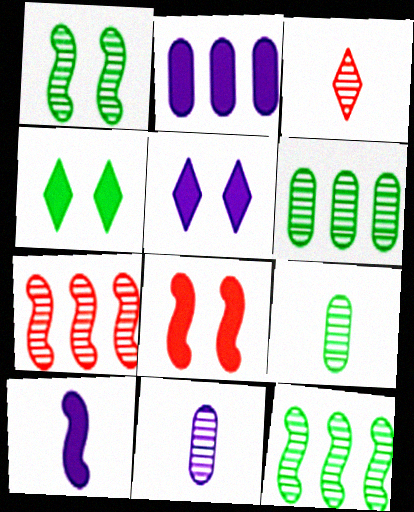[[2, 5, 10]]